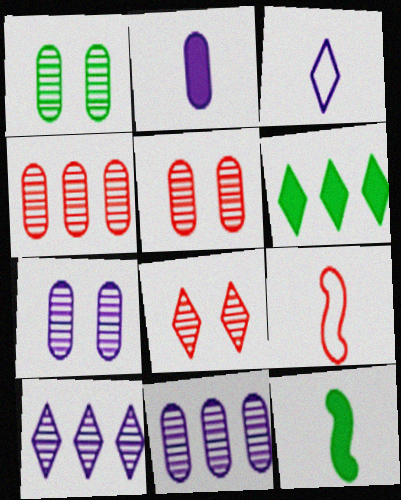[[1, 5, 7], 
[3, 6, 8], 
[6, 7, 9]]